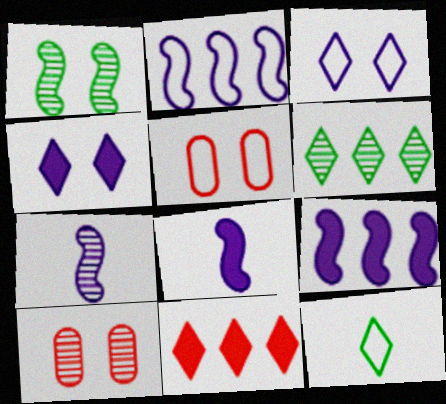[[1, 4, 5], 
[2, 5, 12], 
[5, 6, 8], 
[6, 7, 10], 
[9, 10, 12]]